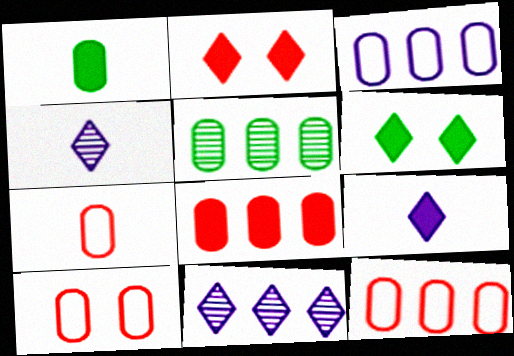[[3, 5, 8], 
[7, 10, 12]]